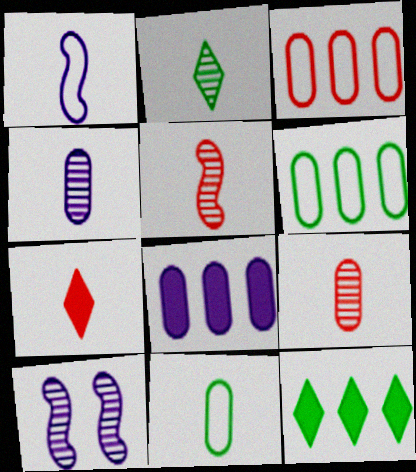[[2, 4, 5], 
[6, 7, 10]]